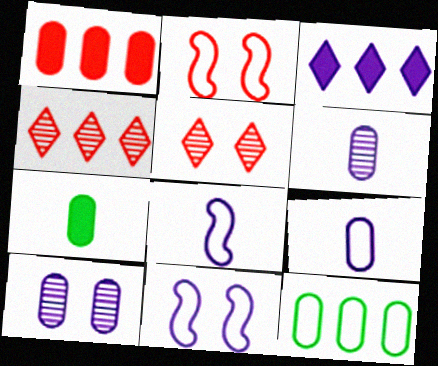[[3, 6, 11], 
[3, 8, 10], 
[4, 7, 11]]